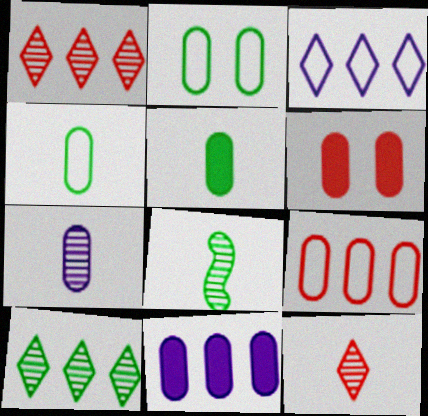[[3, 6, 8], 
[5, 6, 11], 
[7, 8, 12]]